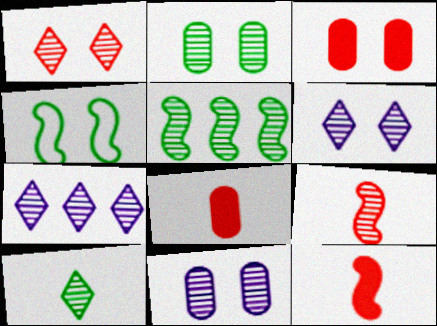[[1, 7, 10], 
[2, 5, 10], 
[2, 7, 9], 
[3, 4, 6], 
[4, 7, 8]]